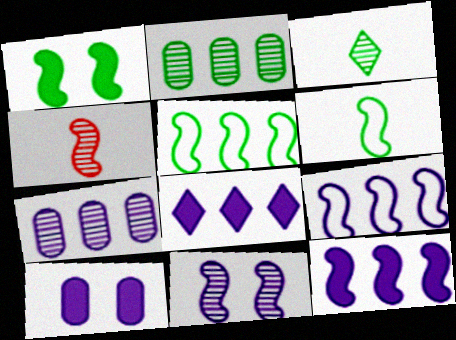[[1, 4, 9], 
[7, 8, 9]]